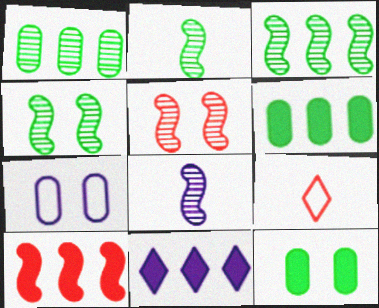[[2, 3, 4], 
[3, 5, 8], 
[6, 10, 11], 
[7, 8, 11]]